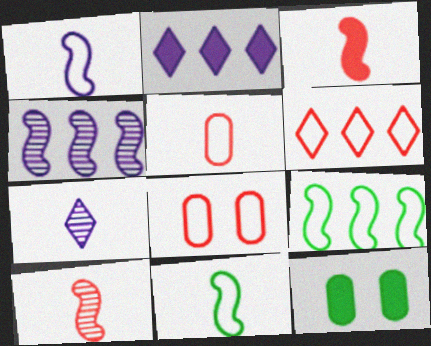[[2, 3, 12]]